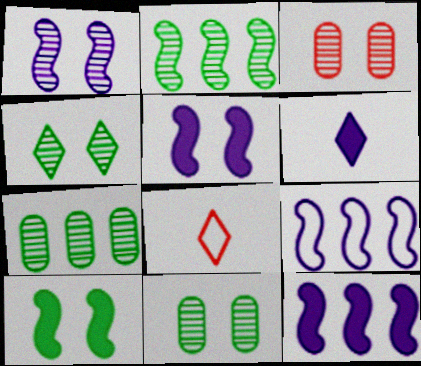[[1, 3, 4], 
[5, 7, 8], 
[8, 11, 12]]